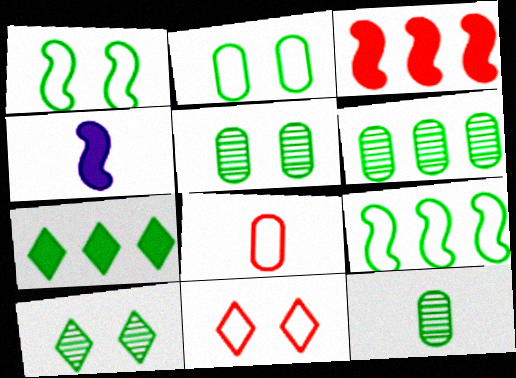[[1, 7, 12], 
[4, 6, 11], 
[5, 6, 12], 
[6, 7, 9]]